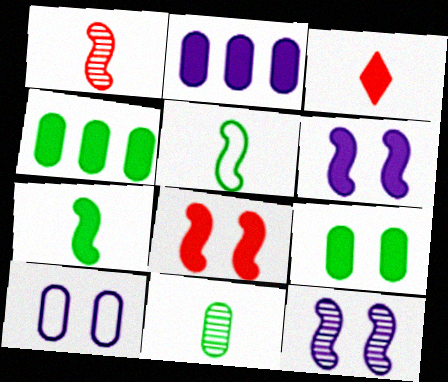[[3, 4, 6]]